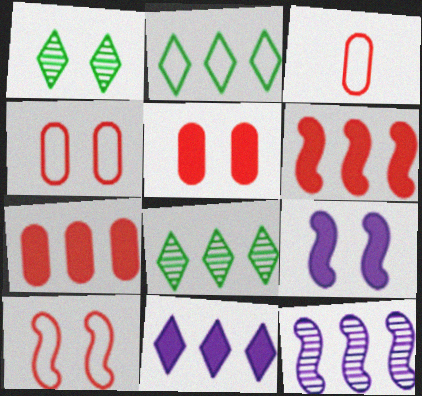[[1, 4, 9], 
[2, 7, 12], 
[3, 8, 9]]